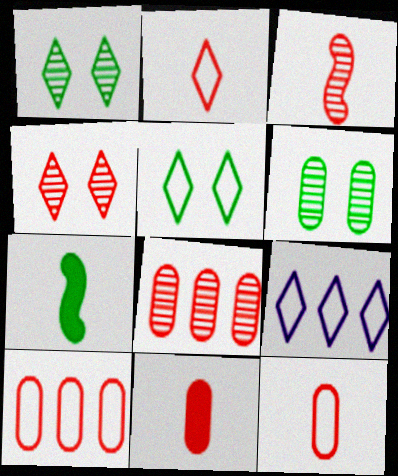[[2, 3, 11], 
[2, 5, 9], 
[3, 4, 8]]